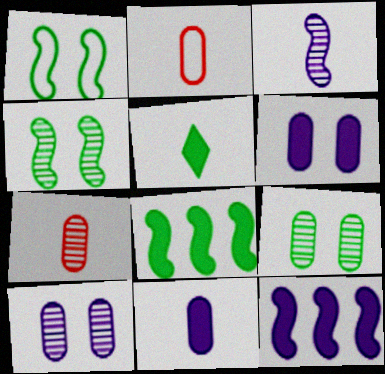[[2, 3, 5]]